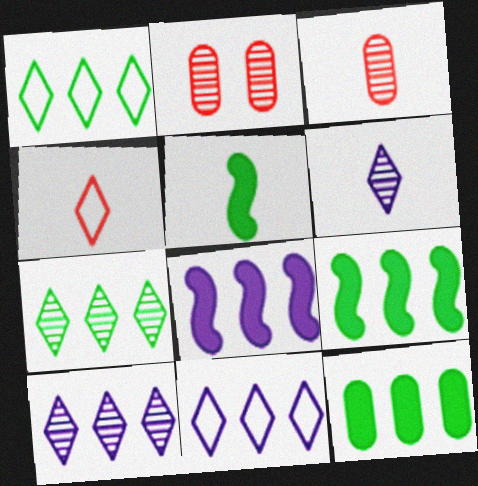[[2, 5, 11]]